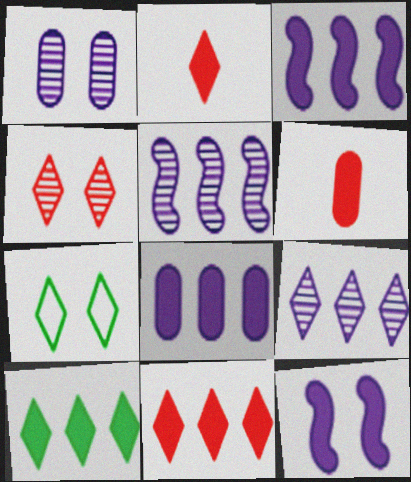[[2, 7, 9], 
[5, 6, 7], 
[6, 10, 12]]